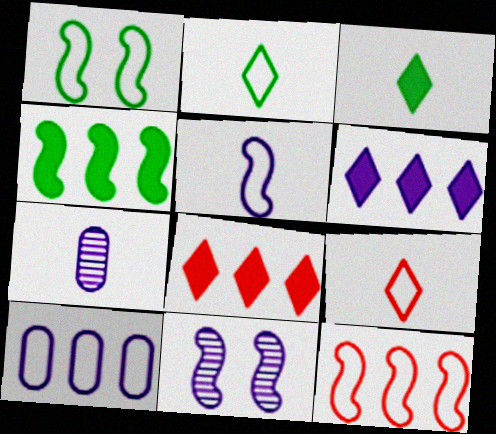[[1, 5, 12], 
[1, 7, 8], 
[1, 9, 10]]